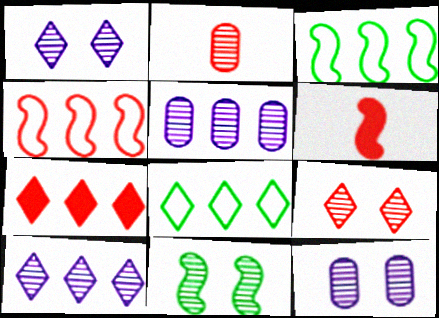[[2, 10, 11], 
[3, 5, 7], 
[6, 8, 12], 
[7, 8, 10], 
[9, 11, 12]]